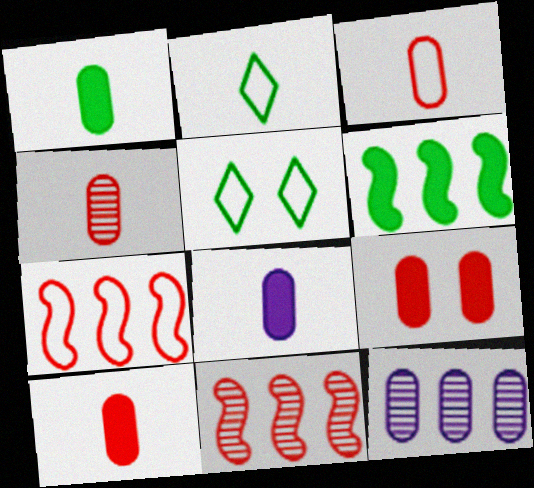[[1, 8, 10], 
[3, 4, 10], 
[5, 8, 11]]